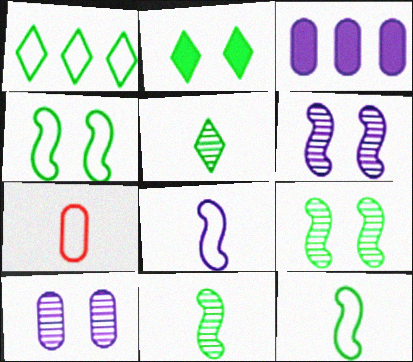[[1, 2, 5]]